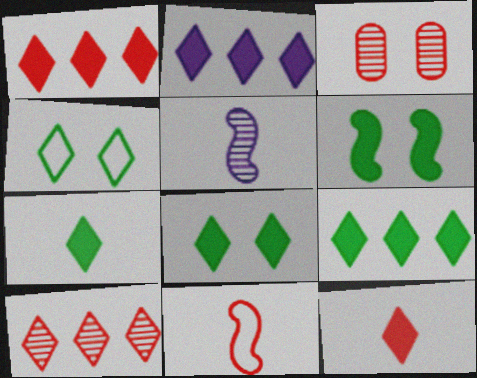[[1, 2, 9], 
[1, 3, 11], 
[2, 8, 12], 
[7, 8, 9]]